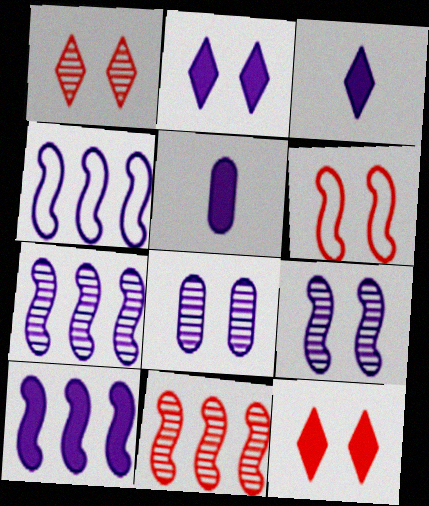[[2, 5, 10], 
[3, 4, 8], 
[4, 7, 10]]